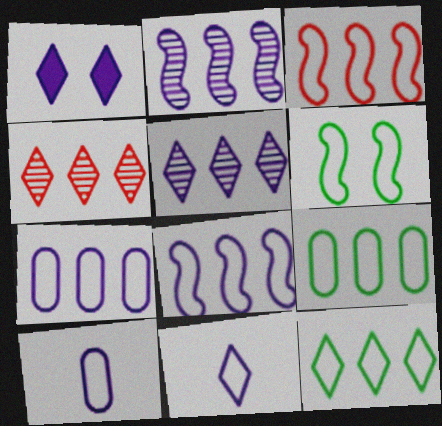[[1, 2, 10], 
[1, 5, 11], 
[3, 7, 12]]